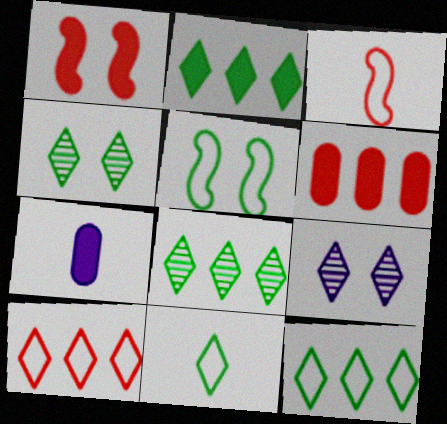[[1, 2, 7], 
[2, 4, 11], 
[2, 8, 12]]